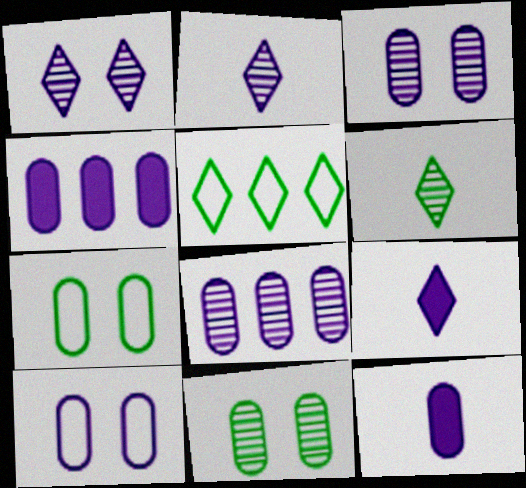[[8, 10, 12]]